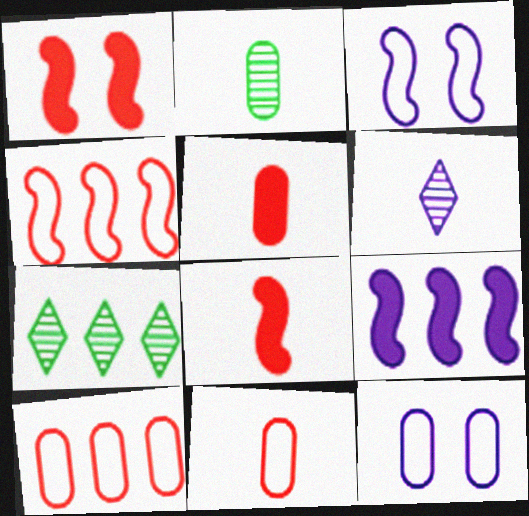[[3, 5, 7], 
[6, 9, 12], 
[7, 8, 12], 
[7, 9, 10]]